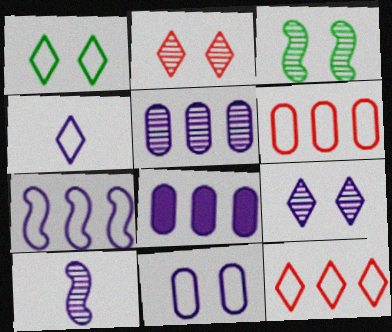[[1, 4, 12], 
[4, 7, 11], 
[5, 9, 10]]